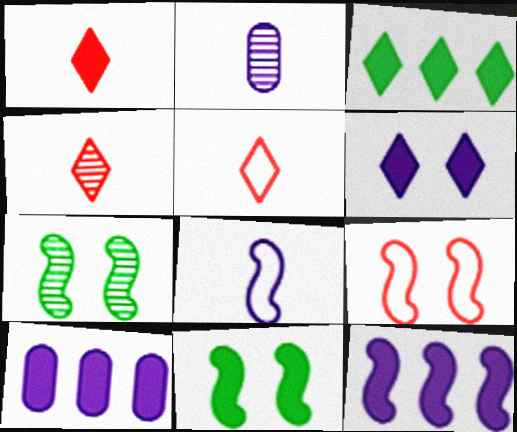[[1, 3, 6], 
[1, 4, 5], 
[1, 10, 11], 
[2, 3, 9], 
[5, 7, 10]]